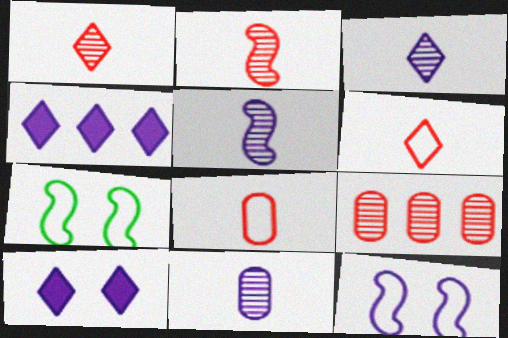[[3, 5, 11], 
[4, 11, 12]]